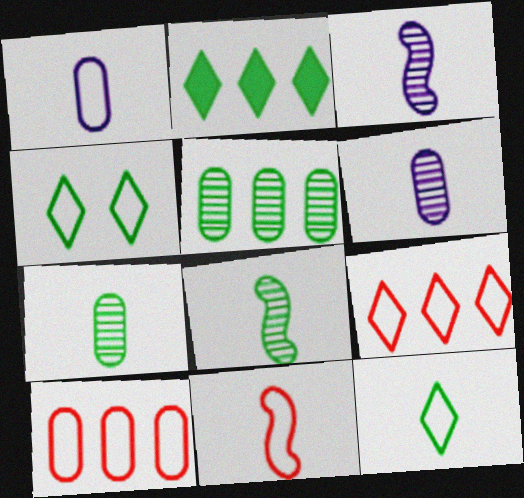[[1, 11, 12]]